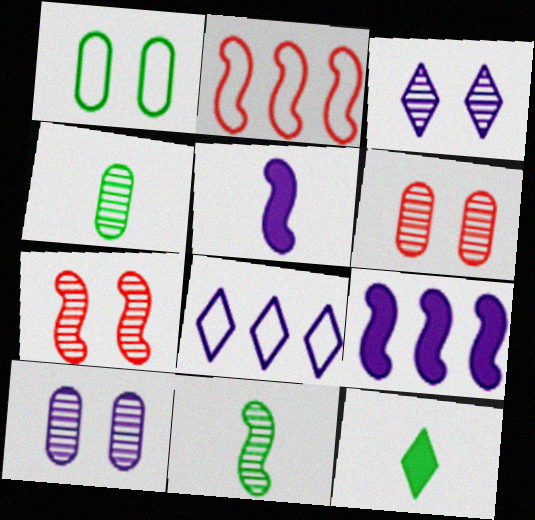[[2, 10, 12], 
[5, 8, 10]]